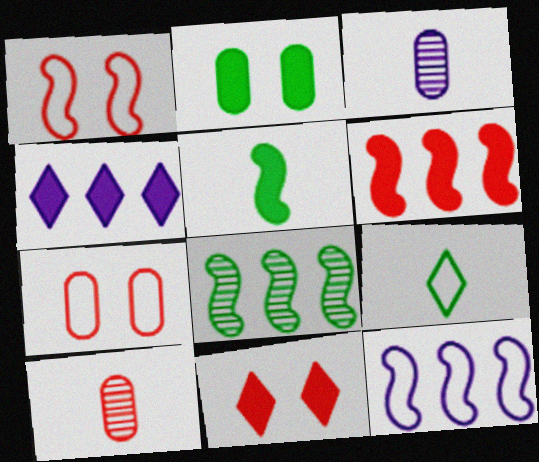[[2, 8, 9], 
[6, 8, 12], 
[7, 9, 12]]